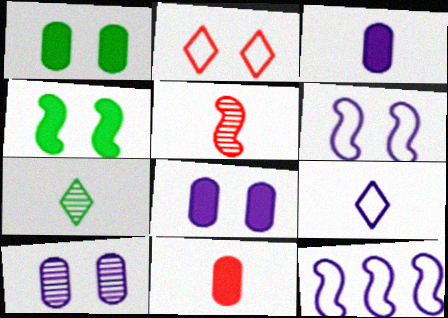[[2, 4, 10], 
[4, 5, 12]]